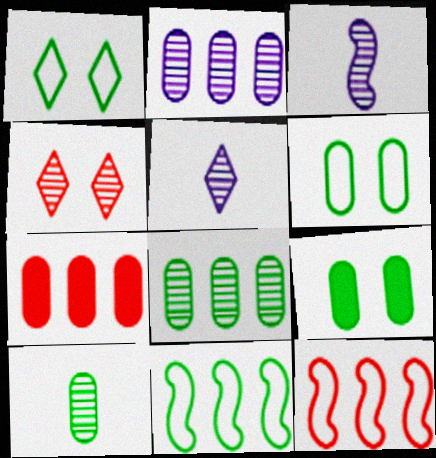[[1, 3, 7], 
[3, 4, 8], 
[5, 9, 12]]